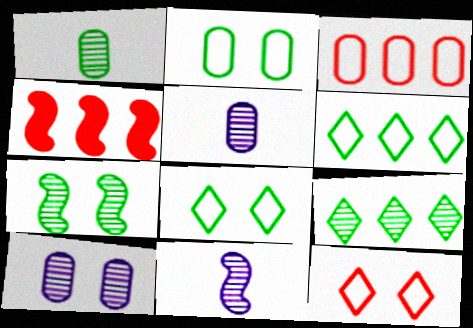[[1, 7, 9], 
[4, 5, 8]]